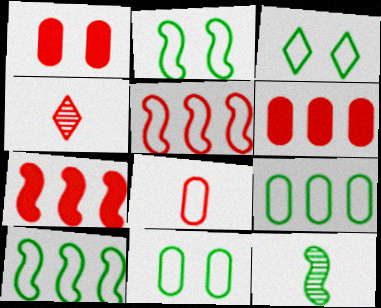[[1, 4, 5], 
[2, 3, 11]]